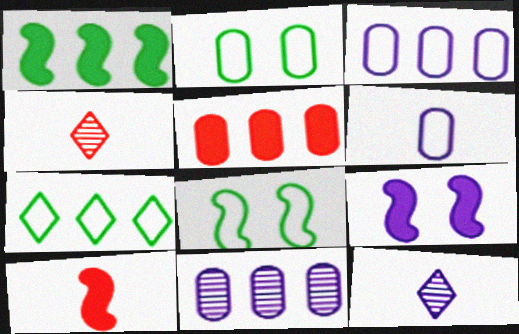[[1, 9, 10], 
[3, 9, 12], 
[5, 8, 12]]